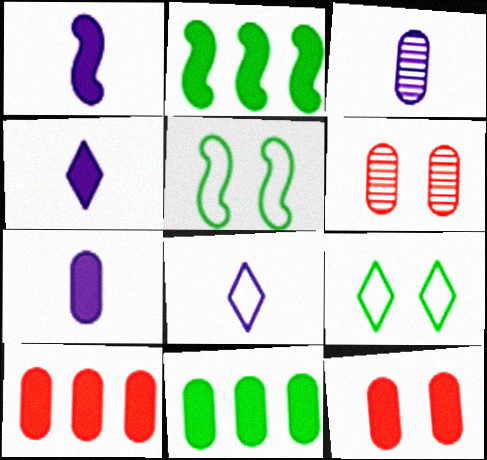[[1, 3, 8], 
[1, 4, 7], 
[2, 4, 12], 
[2, 6, 8], 
[7, 11, 12]]